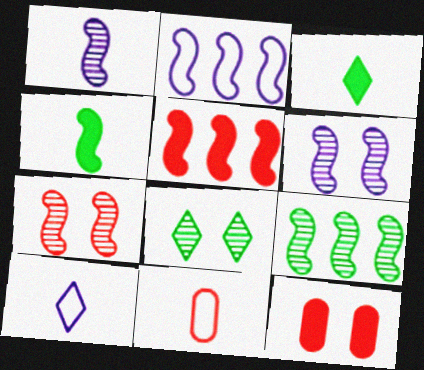[[1, 3, 11], 
[1, 7, 9], 
[2, 4, 7], 
[2, 5, 9], 
[9, 10, 12]]